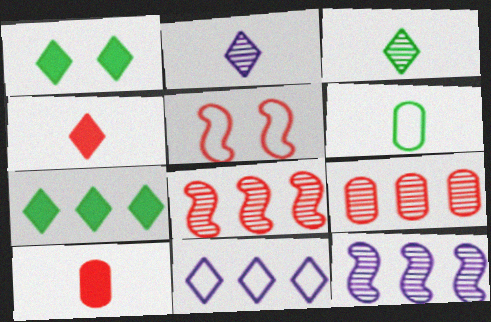[[4, 5, 9], 
[5, 6, 11]]